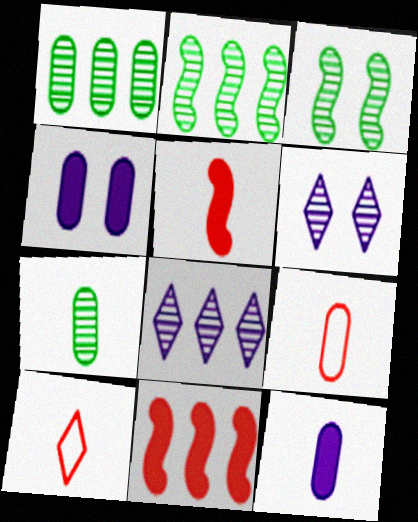[[1, 4, 9], 
[2, 4, 10], 
[7, 9, 12]]